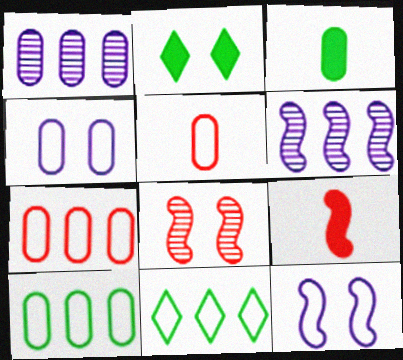[[2, 4, 8], 
[2, 5, 6], 
[4, 5, 10], 
[5, 11, 12]]